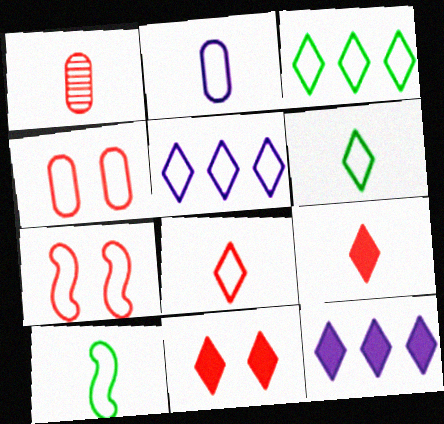[[2, 3, 7], 
[2, 8, 10], 
[4, 5, 10]]